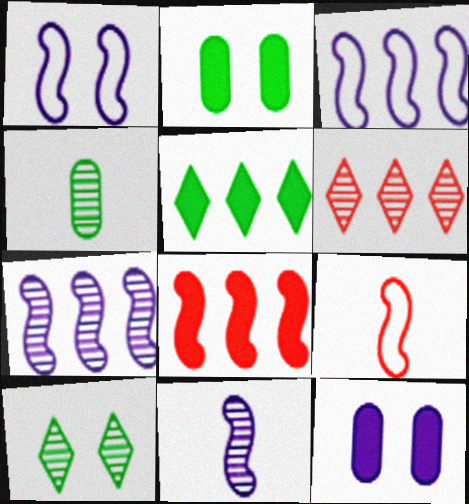[]